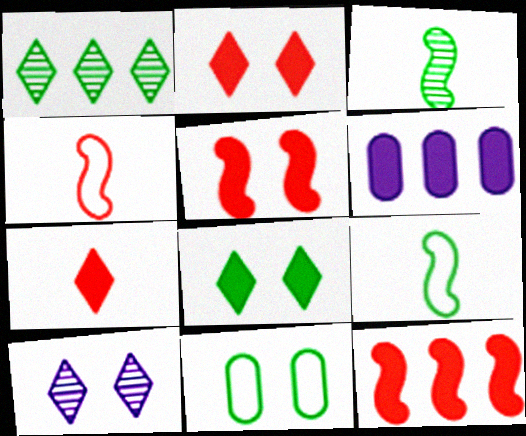[[5, 10, 11]]